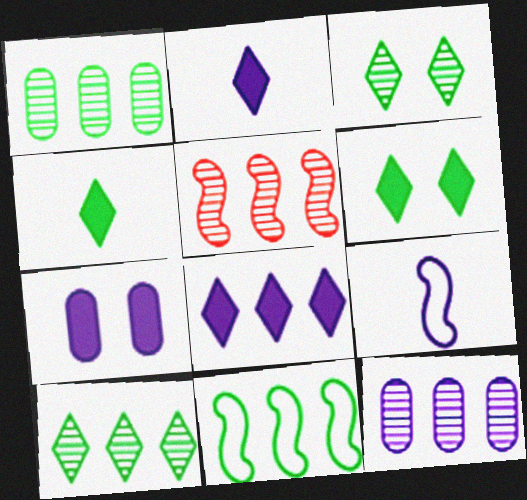[[5, 10, 12]]